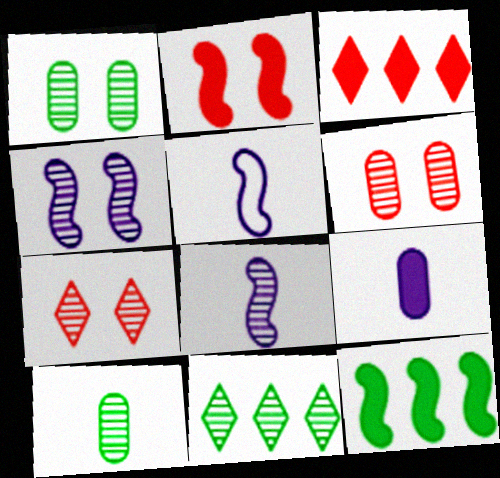[[1, 3, 5], 
[1, 4, 7], 
[6, 8, 11]]